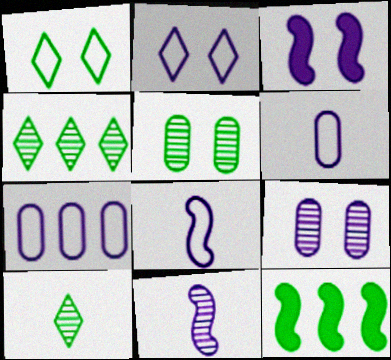[[2, 3, 9], 
[2, 7, 8]]